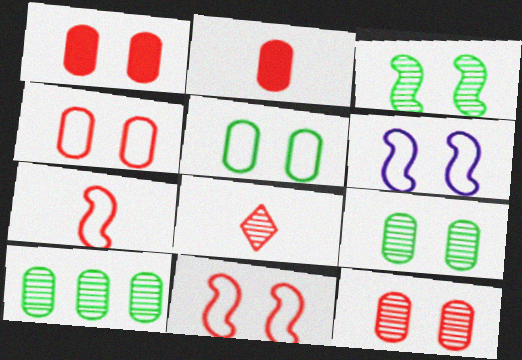[[1, 4, 12], 
[2, 7, 8]]